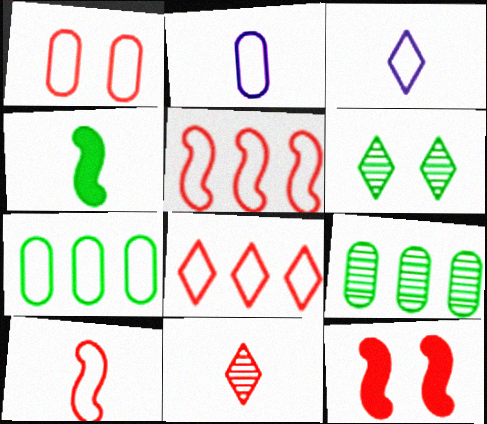[[1, 2, 7], 
[1, 8, 10], 
[2, 4, 11], 
[3, 9, 12], 
[4, 6, 7]]